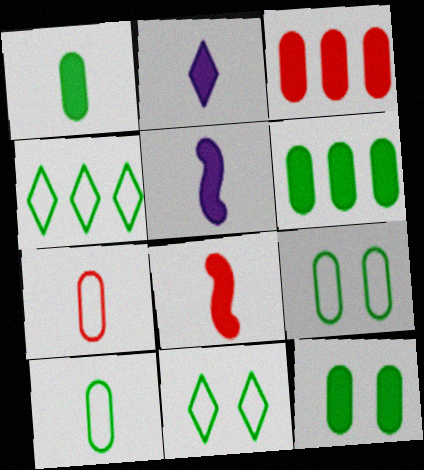[[1, 2, 8], 
[1, 6, 12]]